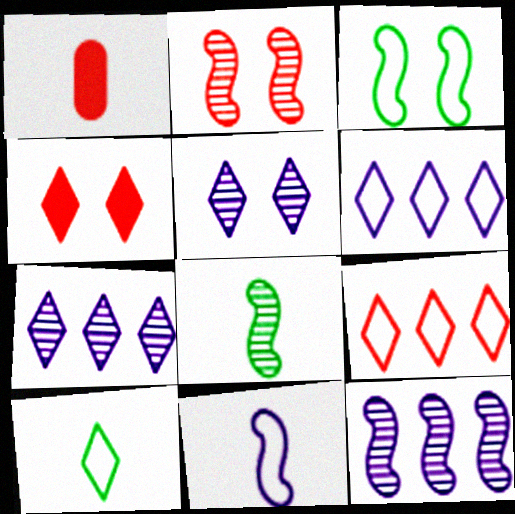[[1, 2, 9], 
[1, 3, 7], 
[2, 8, 12], 
[4, 7, 10]]